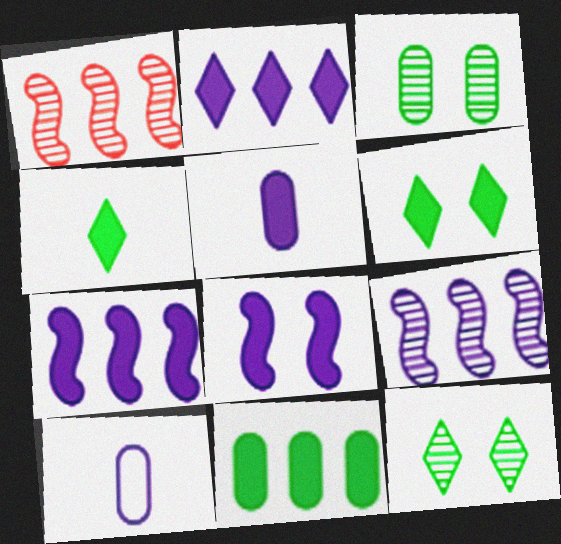[[1, 6, 10], 
[2, 5, 8]]